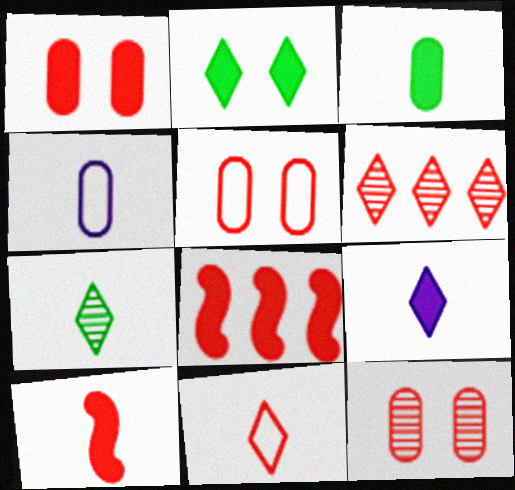[[1, 5, 12], 
[3, 9, 10], 
[4, 7, 10], 
[5, 6, 10], 
[7, 9, 11], 
[8, 11, 12]]